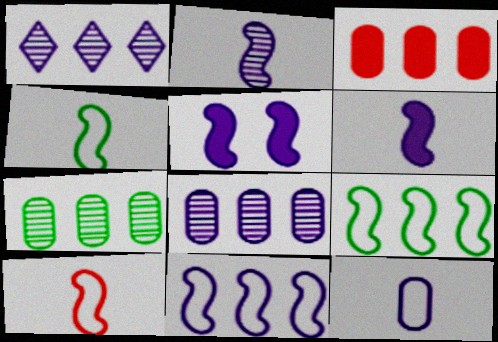[[1, 3, 9], 
[1, 5, 12], 
[2, 5, 11]]